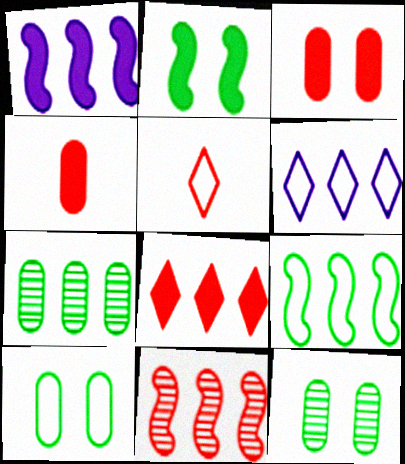[[1, 5, 12], 
[1, 9, 11], 
[3, 5, 11]]